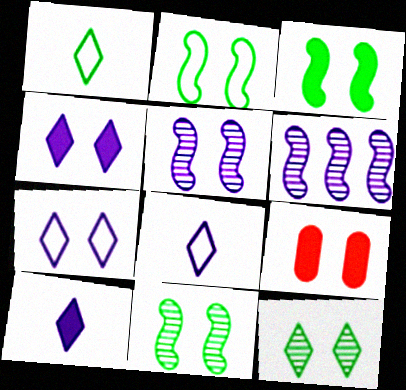[[1, 6, 9], 
[2, 3, 11], 
[3, 4, 9], 
[7, 9, 11]]